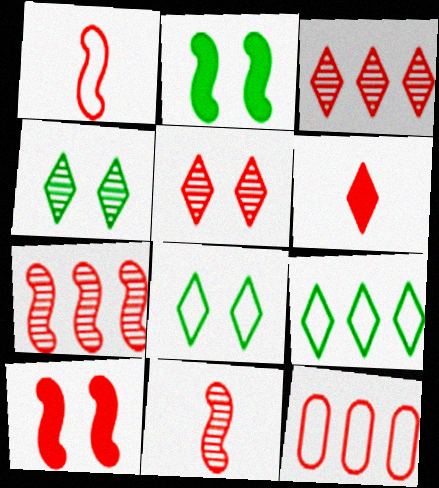[[1, 7, 10]]